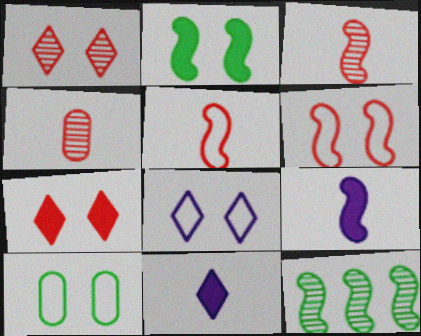[[6, 8, 10], 
[6, 9, 12]]